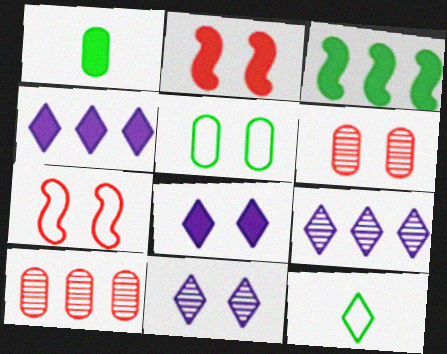[[1, 2, 4], 
[1, 7, 9], 
[2, 5, 11]]